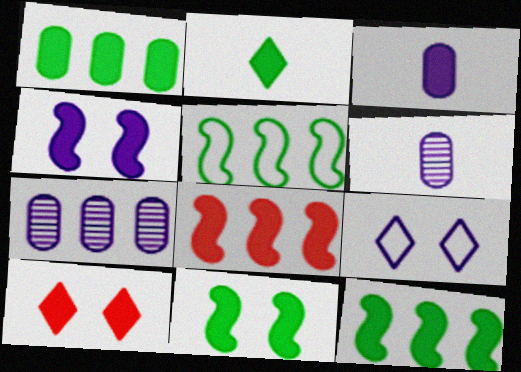[[1, 2, 11], 
[3, 10, 12], 
[5, 6, 10]]